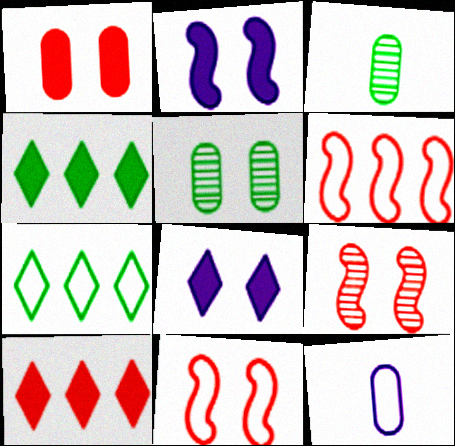[[3, 6, 8], 
[4, 9, 12], 
[5, 8, 11], 
[7, 11, 12]]